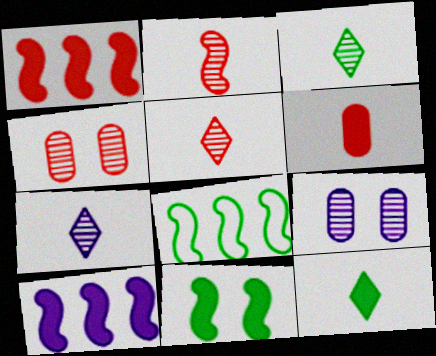[[3, 5, 7]]